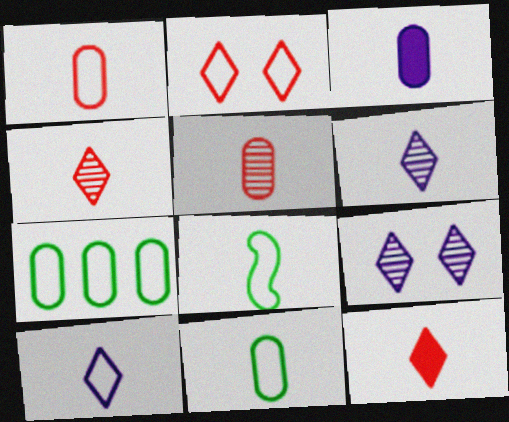[[1, 8, 10], 
[3, 4, 8], 
[3, 5, 11]]